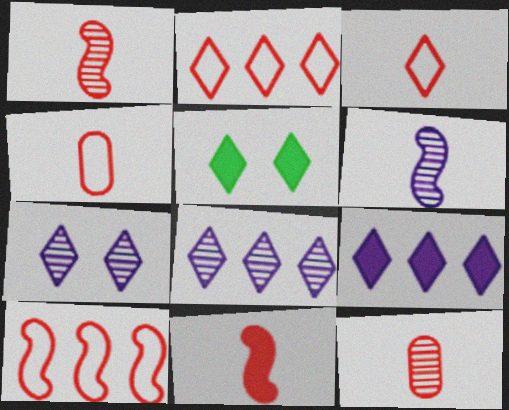[[3, 5, 8], 
[3, 11, 12]]